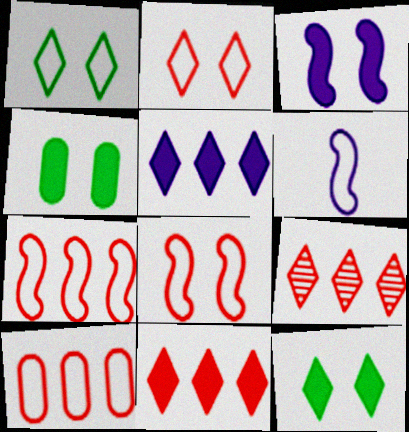[[1, 6, 10], 
[4, 6, 9]]